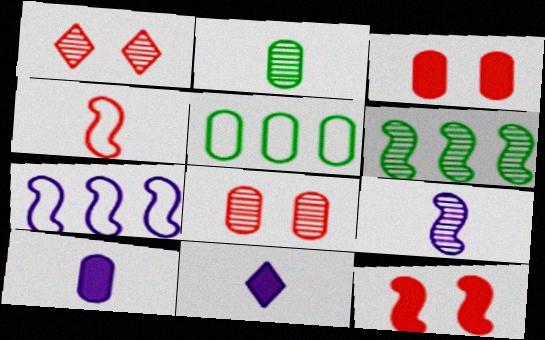[[2, 4, 11], 
[5, 8, 10]]